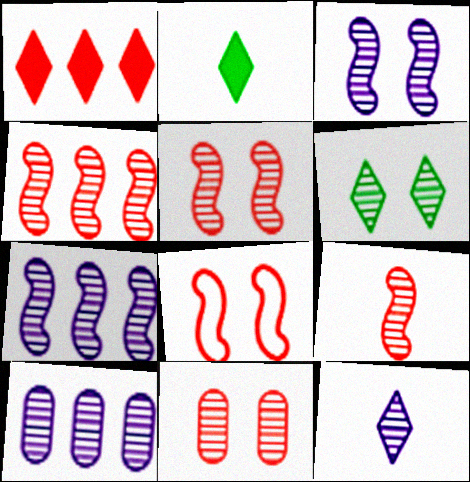[[2, 8, 10], 
[3, 6, 11], 
[3, 10, 12], 
[4, 5, 9], 
[6, 9, 10]]